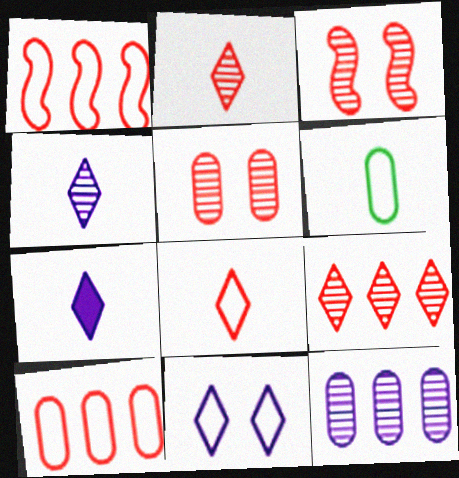[[1, 6, 11]]